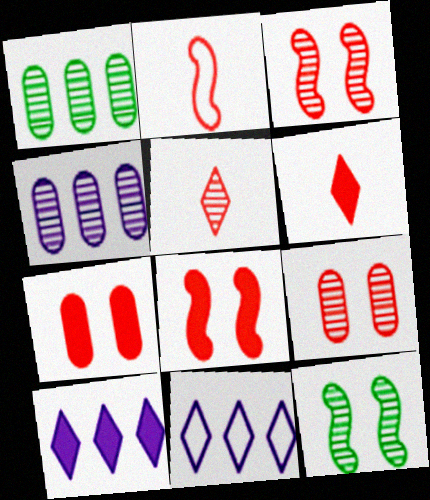[[4, 5, 12]]